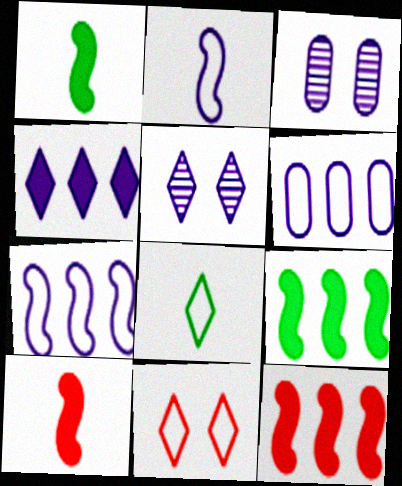[[2, 3, 4], 
[3, 8, 12]]